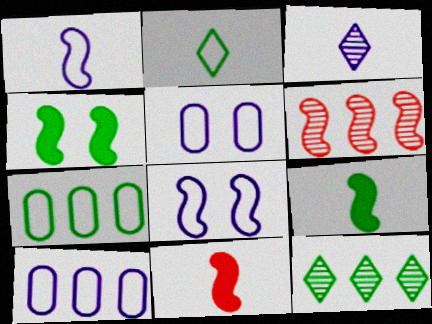[[1, 4, 6], 
[5, 11, 12], 
[6, 8, 9]]